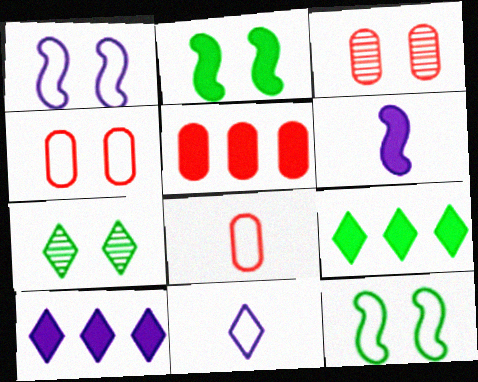[[3, 5, 8]]